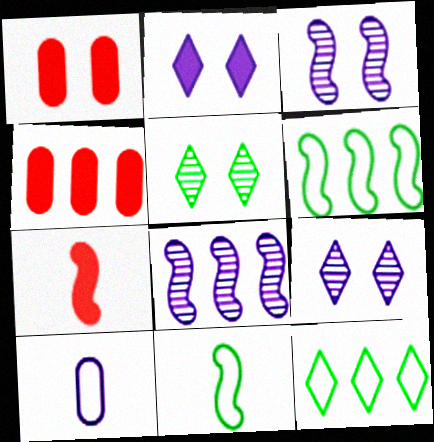[[2, 8, 10], 
[3, 6, 7], 
[4, 8, 12], 
[4, 9, 11]]